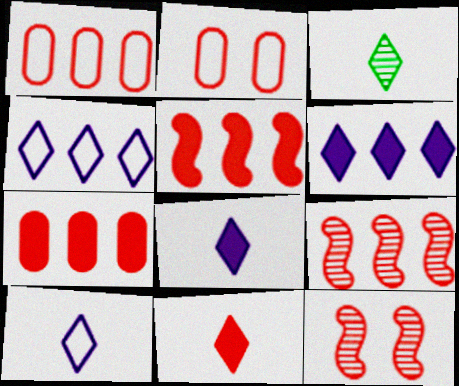[[1, 11, 12], 
[2, 9, 11], 
[3, 10, 11]]